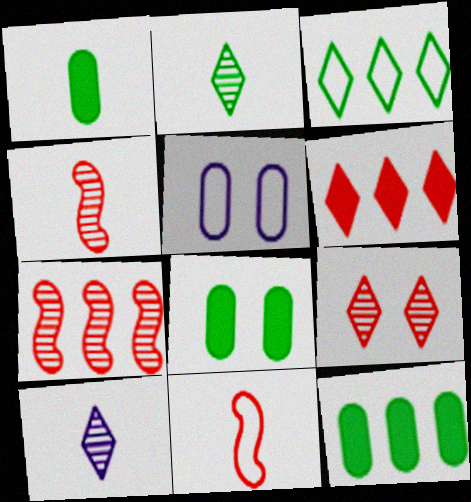[[1, 8, 12], 
[1, 10, 11], 
[3, 5, 11]]